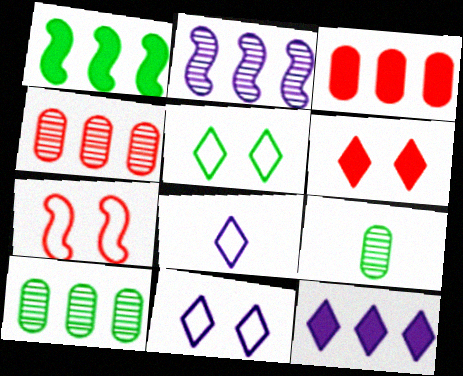[[1, 3, 12], 
[1, 5, 9], 
[7, 9, 12]]